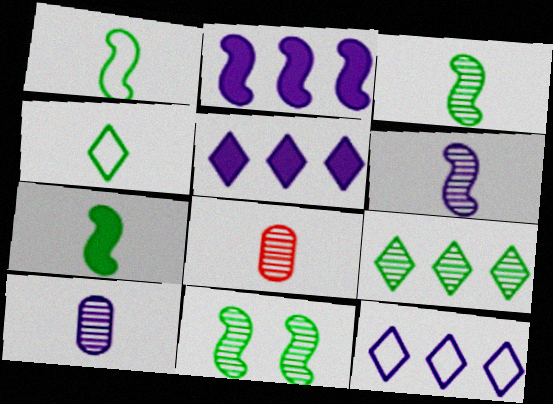[[1, 3, 7]]